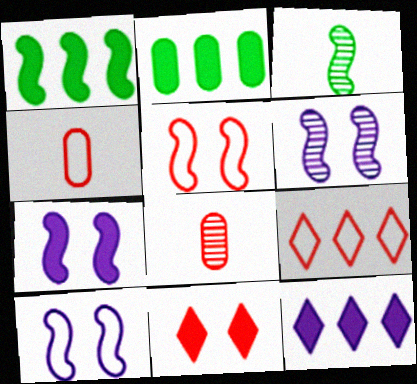[[4, 5, 9], 
[6, 7, 10]]